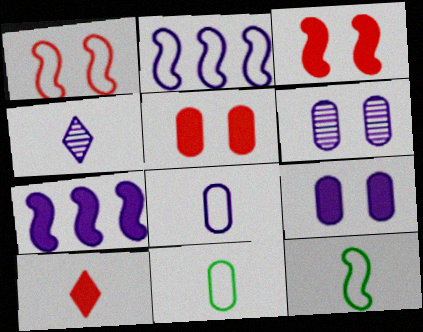[[1, 2, 12], 
[2, 4, 9]]